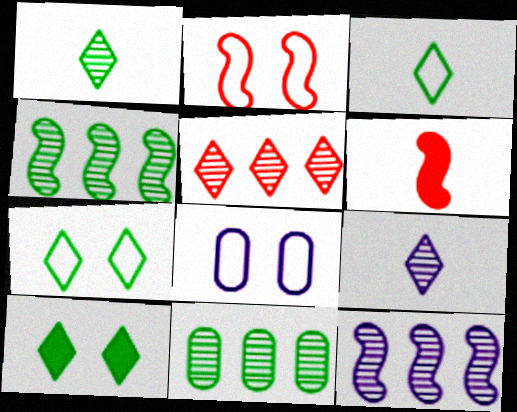[[2, 7, 8], 
[5, 11, 12]]